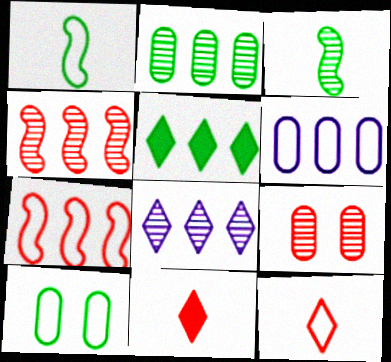[[2, 4, 8], 
[3, 5, 10], 
[3, 8, 9], 
[4, 5, 6], 
[7, 9, 11]]